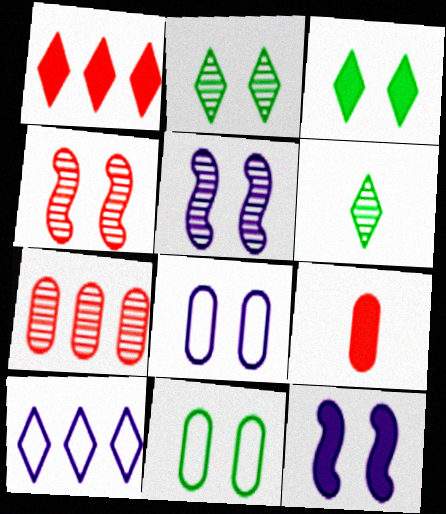[[3, 4, 8], 
[5, 6, 7]]